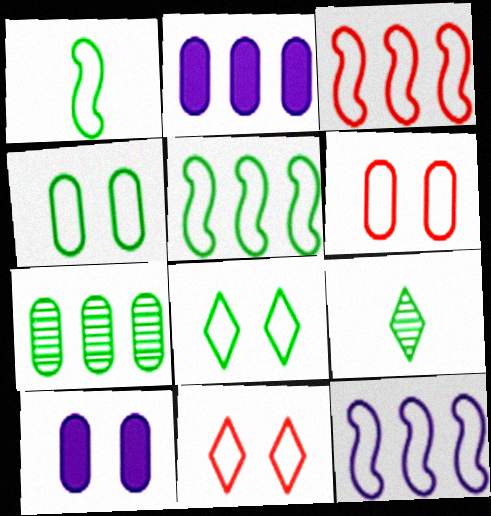[[3, 5, 12], 
[3, 9, 10]]